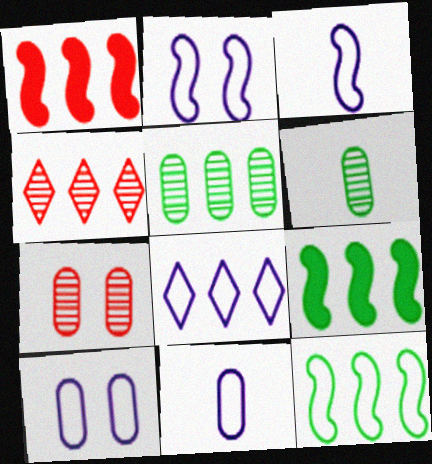[[1, 5, 8], 
[2, 8, 11], 
[3, 8, 10]]